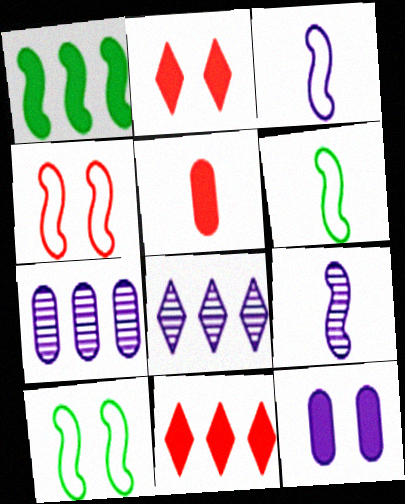[[1, 4, 9], 
[2, 6, 7], 
[3, 8, 12], 
[5, 8, 10]]